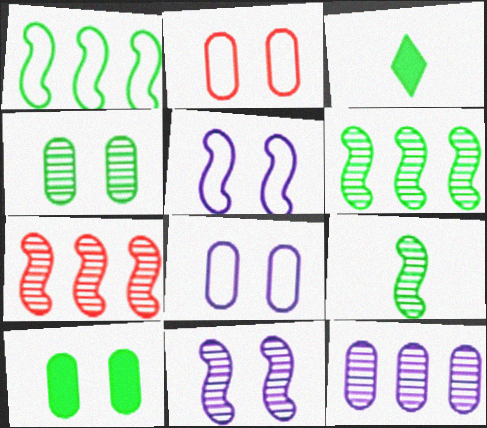[[1, 3, 4], 
[3, 7, 8], 
[7, 9, 11]]